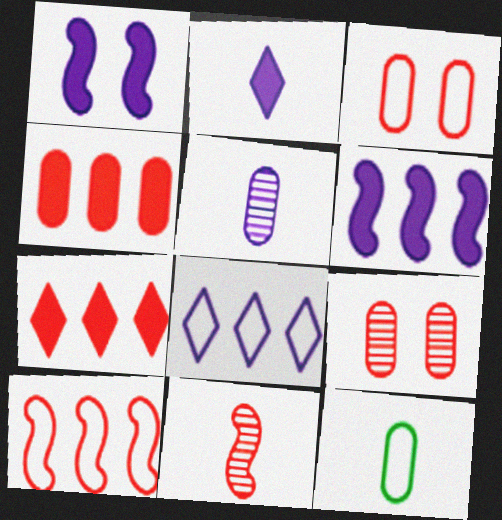[[1, 5, 8], 
[2, 11, 12], 
[3, 7, 11]]